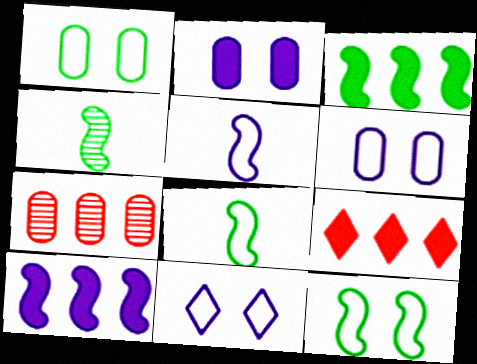[[3, 4, 12], 
[4, 6, 9]]